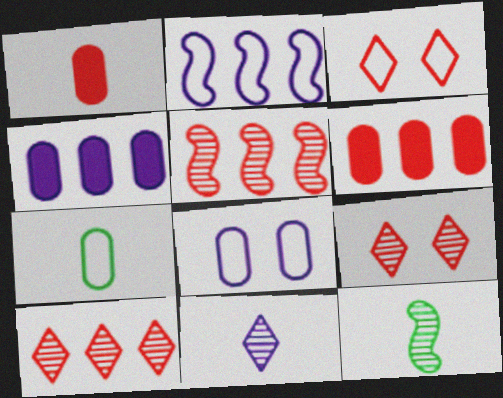[[1, 3, 5], 
[2, 3, 7], 
[3, 4, 12]]